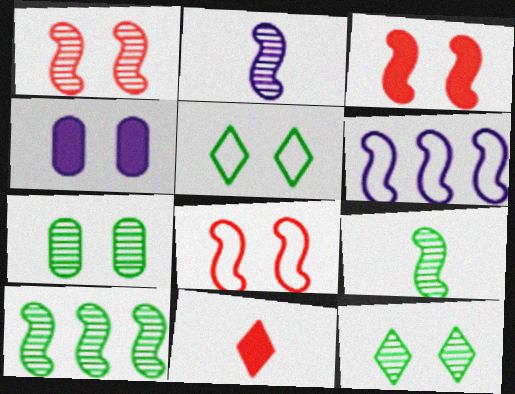[[1, 2, 10], 
[1, 3, 8], 
[1, 4, 5], 
[3, 6, 9], 
[4, 8, 12], 
[6, 7, 11]]